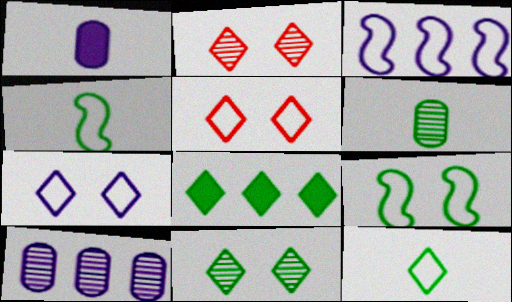[[6, 8, 9], 
[8, 11, 12]]